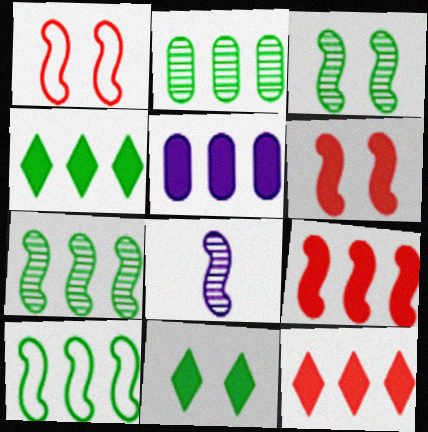[[2, 4, 10], 
[4, 5, 9], 
[6, 8, 10]]